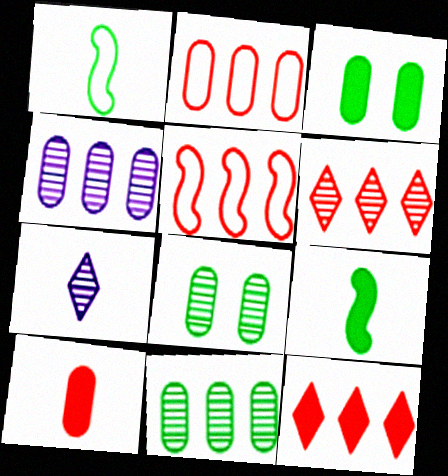[[1, 7, 10], 
[3, 5, 7]]